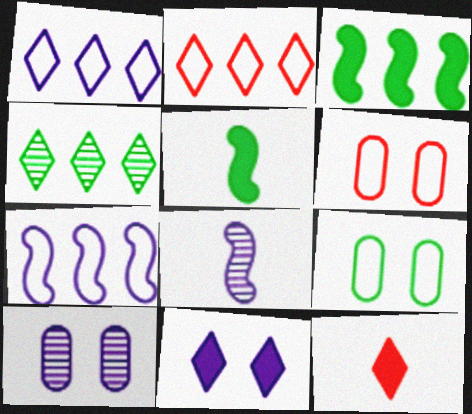[[2, 5, 10], 
[4, 5, 9]]